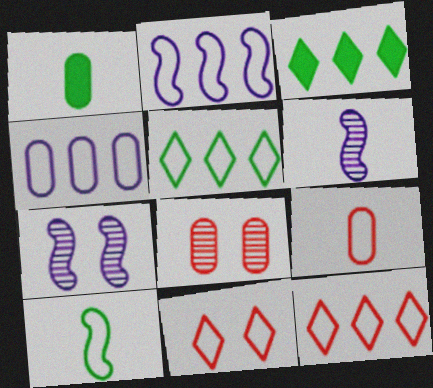[[1, 4, 8], 
[1, 7, 12], 
[3, 7, 9], 
[4, 10, 11]]